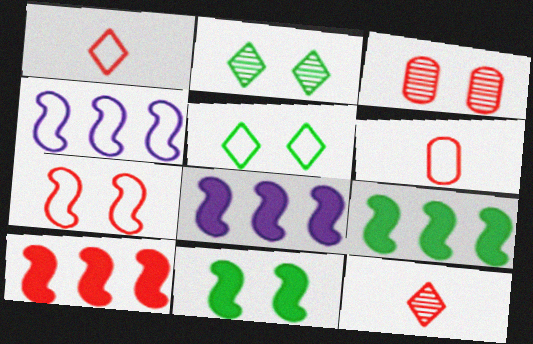[[1, 3, 10], 
[2, 6, 8], 
[4, 5, 6], 
[8, 9, 10]]